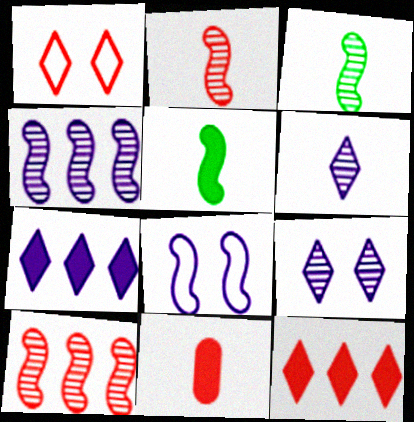[[1, 10, 11], 
[5, 8, 10]]